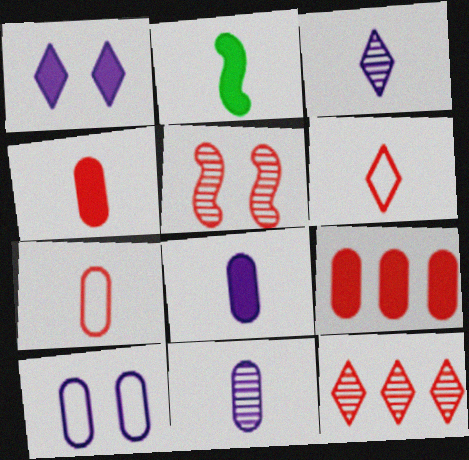[[1, 2, 9], 
[2, 3, 7], 
[2, 6, 11], 
[2, 10, 12], 
[5, 6, 9]]